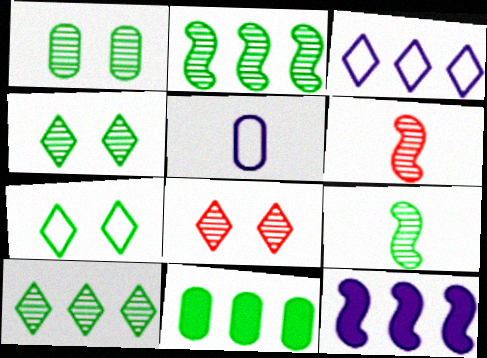[[1, 9, 10], 
[7, 9, 11]]